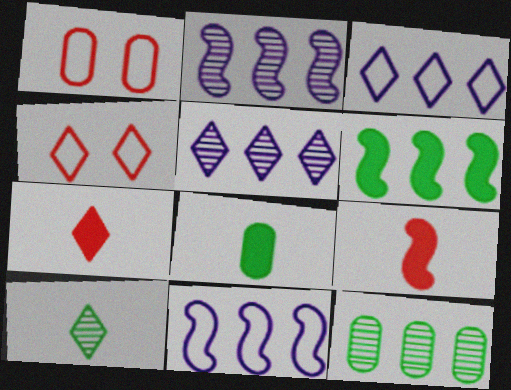[[2, 4, 8]]